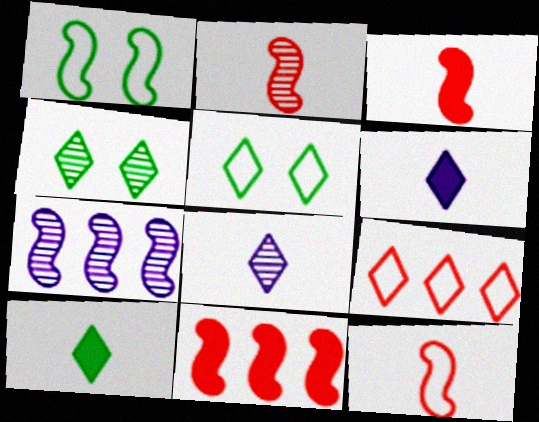[[1, 3, 7], 
[2, 3, 12], 
[4, 6, 9]]